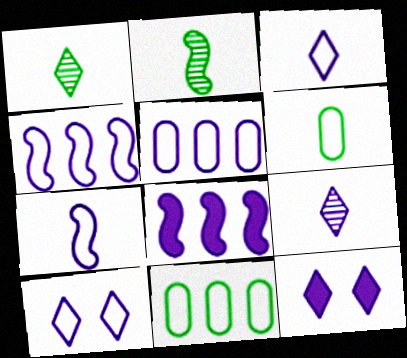[[5, 7, 10]]